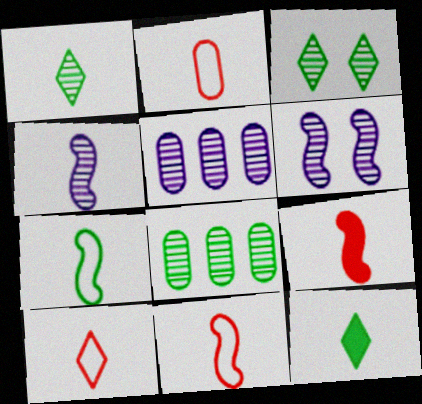[[2, 4, 12], 
[2, 10, 11], 
[4, 7, 9]]